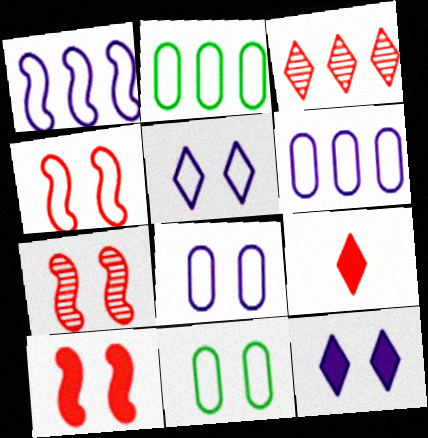[[4, 5, 11], 
[4, 7, 10], 
[7, 11, 12]]